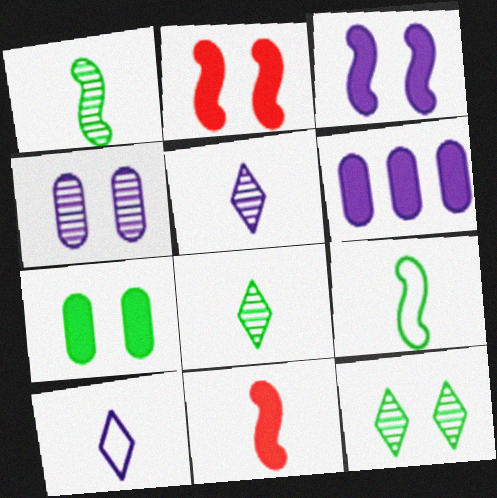[]